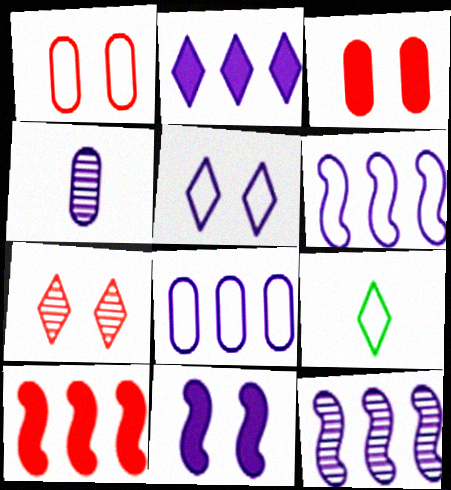[[1, 6, 9], 
[2, 7, 9], 
[2, 8, 12], 
[3, 9, 12]]